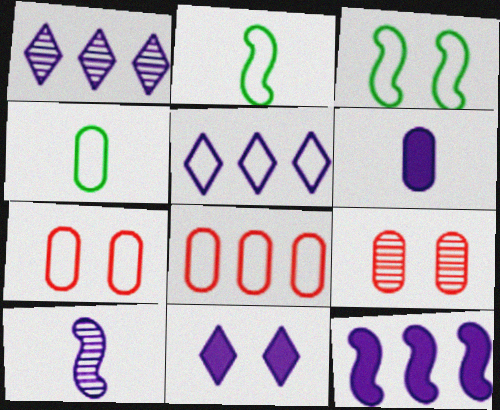[[2, 5, 7], 
[3, 9, 11], 
[6, 11, 12]]